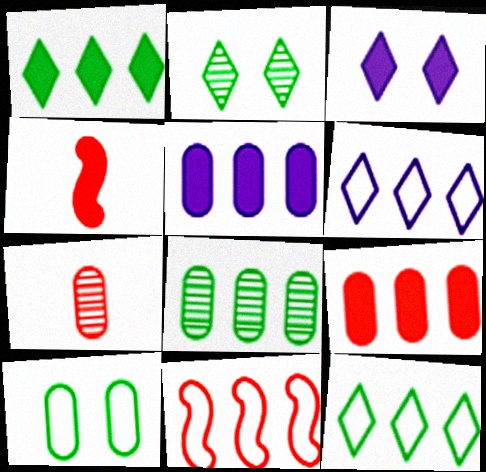[[5, 7, 10]]